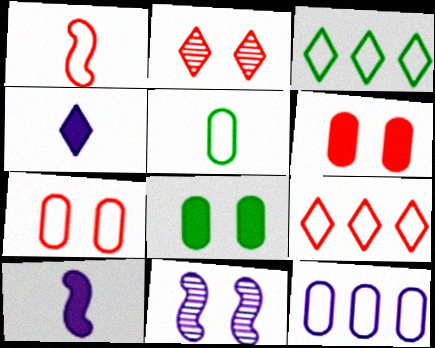[[1, 7, 9], 
[2, 3, 4], 
[4, 11, 12], 
[5, 7, 12]]